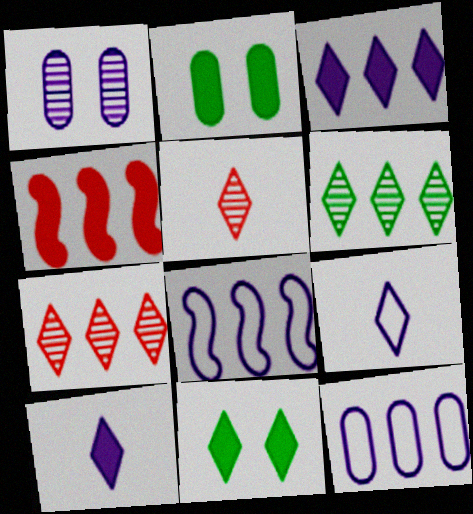[[1, 8, 10], 
[2, 4, 10], 
[2, 5, 8], 
[4, 6, 12], 
[7, 9, 11]]